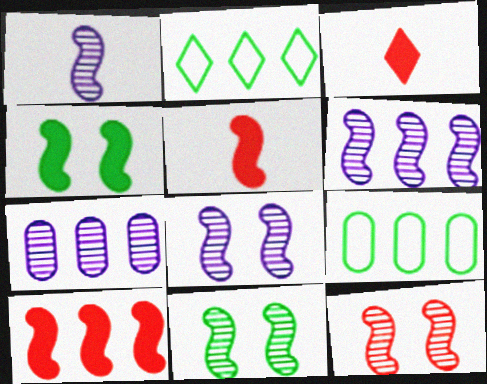[[1, 6, 8], 
[2, 7, 10], 
[3, 8, 9], 
[8, 11, 12]]